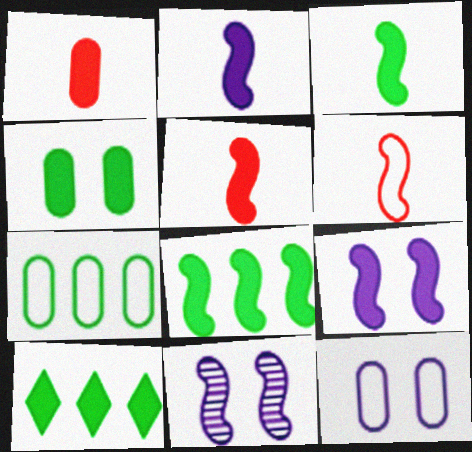[[1, 9, 10], 
[2, 3, 5], 
[3, 4, 10], 
[5, 8, 9], 
[6, 8, 11]]